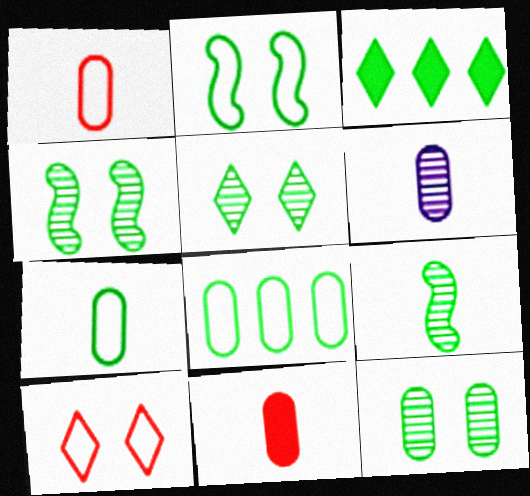[[3, 4, 7], 
[4, 5, 12], 
[6, 7, 11]]